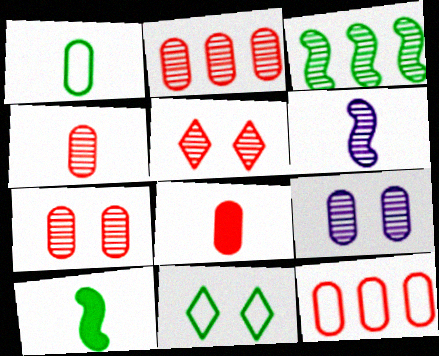[[2, 4, 7], 
[7, 8, 12]]